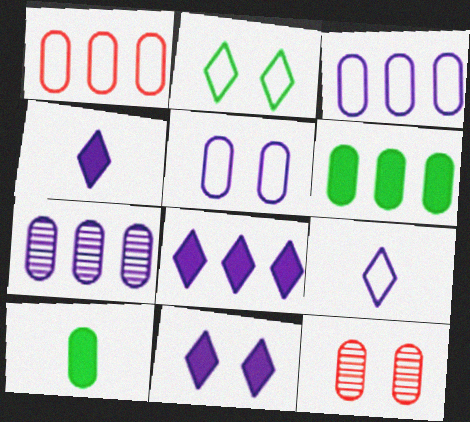[[1, 6, 7], 
[3, 10, 12], 
[4, 8, 11]]